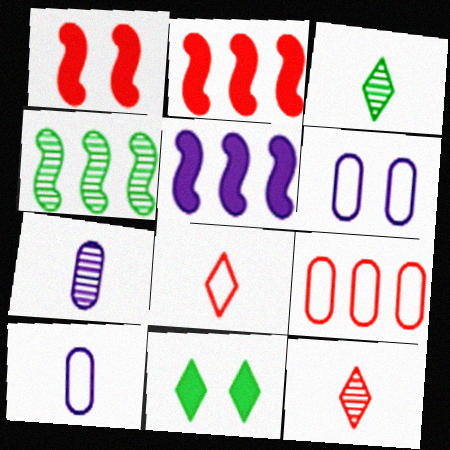[[1, 9, 12], 
[2, 3, 6]]